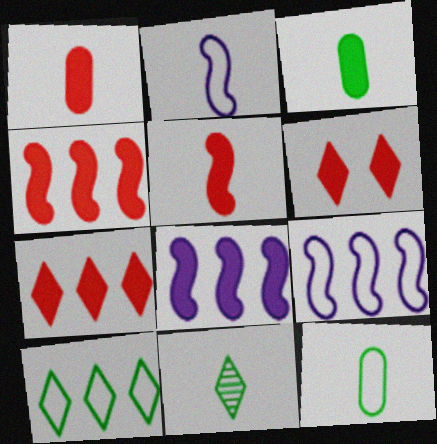[[1, 2, 11], 
[1, 4, 6], 
[3, 6, 8]]